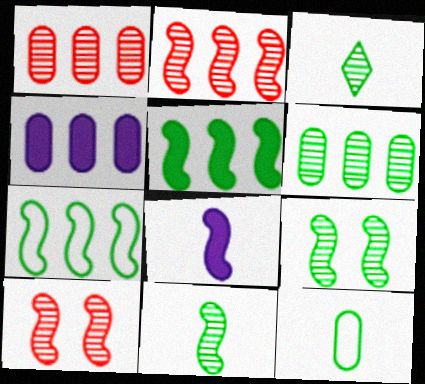[[3, 6, 9], 
[7, 8, 10]]